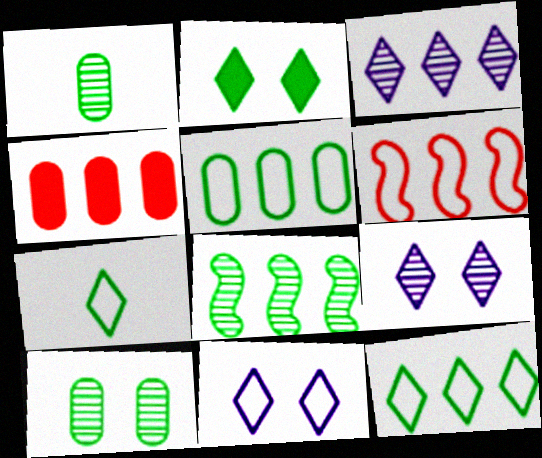[]